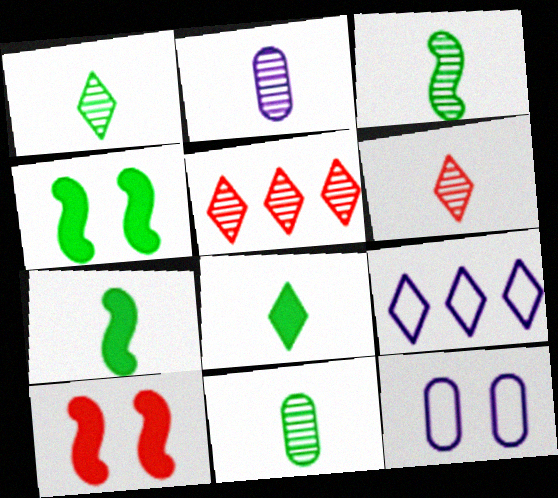[[1, 3, 11], 
[2, 3, 6], 
[5, 7, 12], 
[9, 10, 11]]